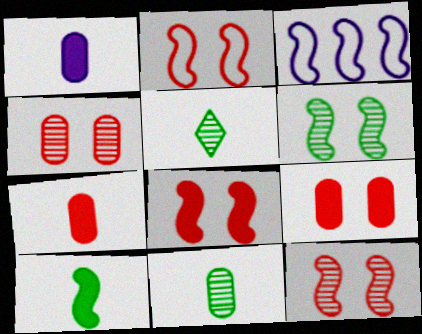[[2, 8, 12], 
[3, 5, 9], 
[3, 10, 12]]